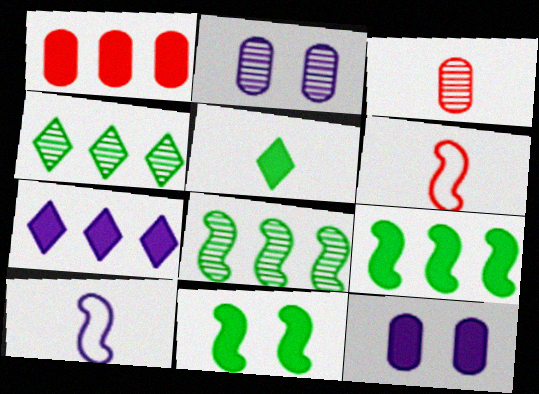[[1, 7, 9], 
[2, 7, 10], 
[3, 5, 10], 
[4, 6, 12]]